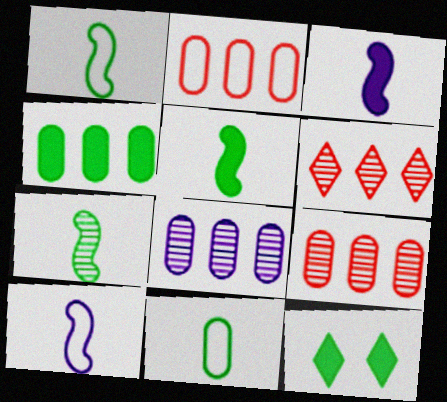[[1, 5, 7], 
[2, 4, 8], 
[4, 5, 12], 
[9, 10, 12]]